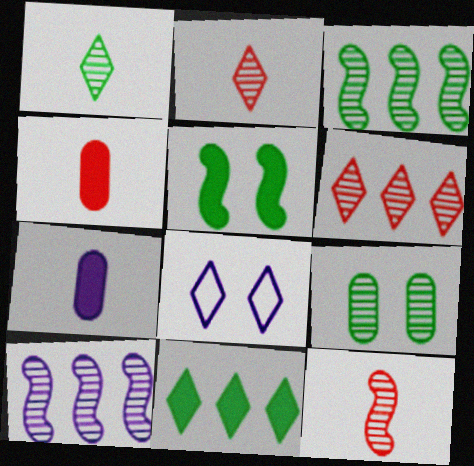[[1, 3, 9], 
[2, 8, 11], 
[2, 9, 10], 
[3, 4, 8], 
[7, 8, 10]]